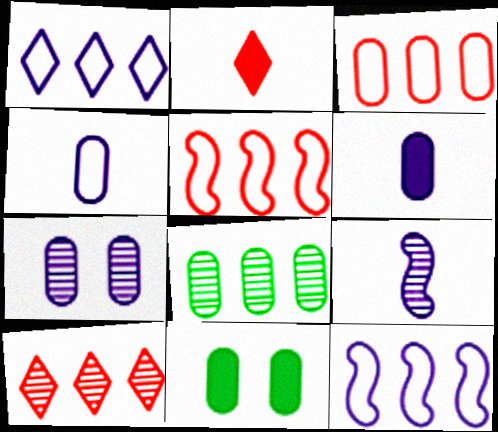[]